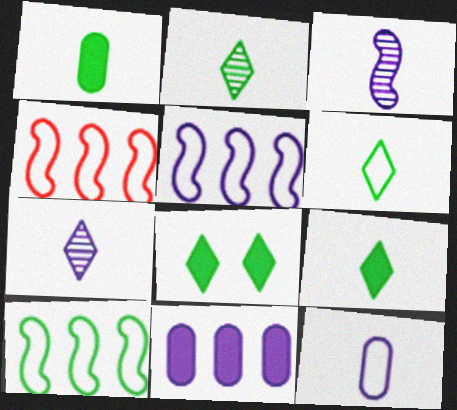[[2, 6, 9], 
[4, 5, 10]]